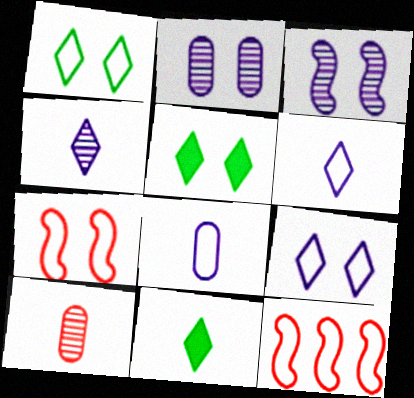[[1, 8, 12], 
[2, 5, 7], 
[2, 11, 12]]